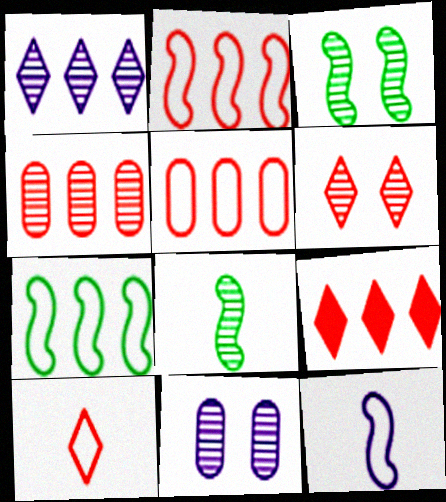[[2, 4, 9], 
[3, 6, 11], 
[6, 9, 10]]